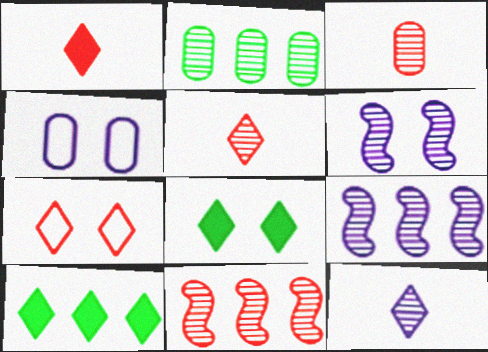[[2, 5, 6], 
[7, 10, 12]]